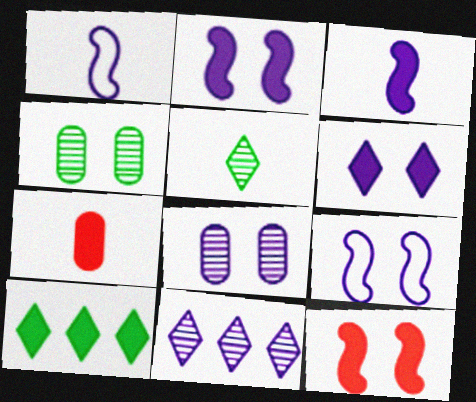[[1, 5, 7], 
[2, 7, 10], 
[6, 8, 9]]